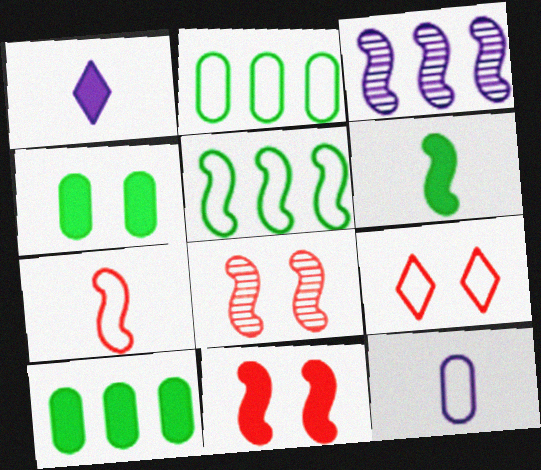[[1, 2, 8], 
[1, 10, 11], 
[5, 9, 12]]